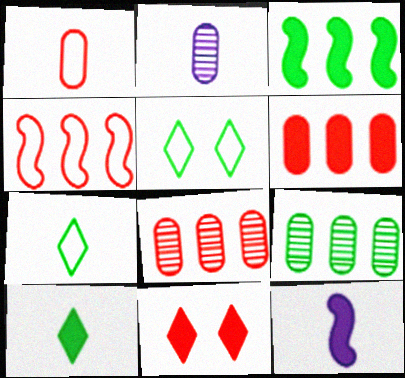[[5, 8, 12]]